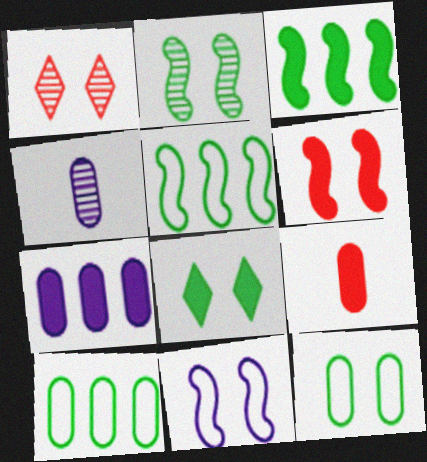[[2, 6, 11], 
[2, 8, 12]]